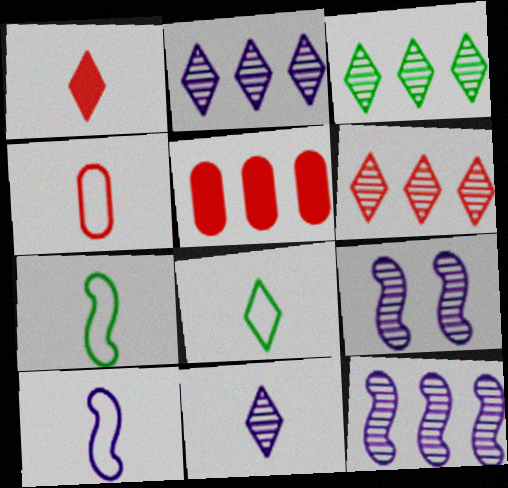[[1, 8, 11], 
[2, 3, 6], 
[4, 8, 10], 
[5, 8, 9]]